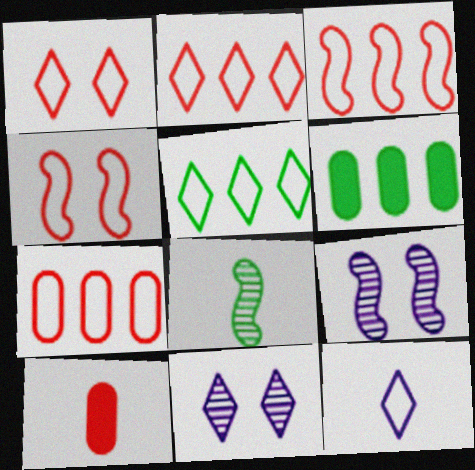[[1, 5, 12], 
[2, 3, 7], 
[5, 9, 10], 
[8, 10, 12]]